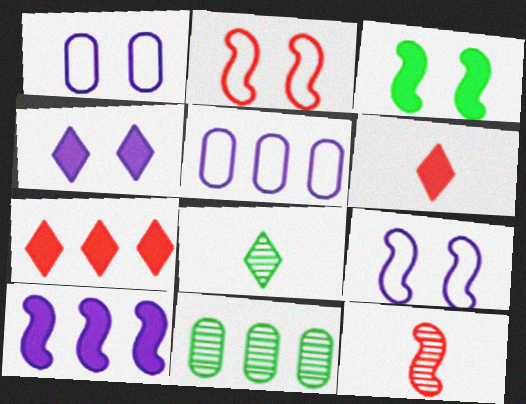[[6, 9, 11]]